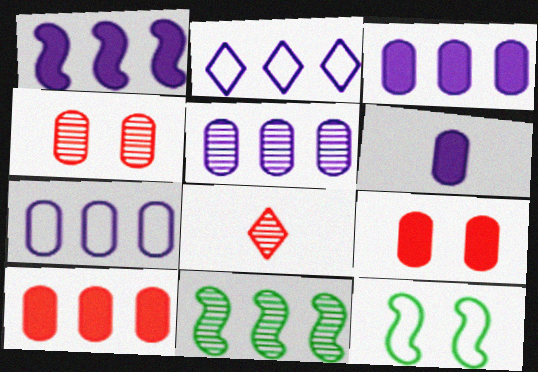[[1, 2, 5], 
[2, 10, 11], 
[3, 5, 7], 
[3, 8, 12]]